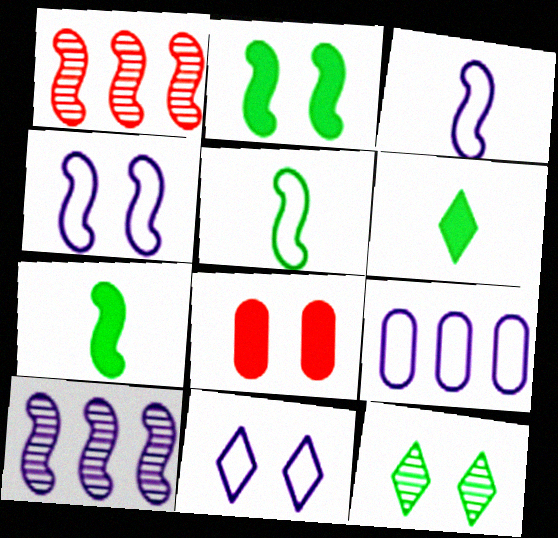[[1, 2, 3], 
[1, 4, 7], 
[3, 9, 11], 
[4, 8, 12]]